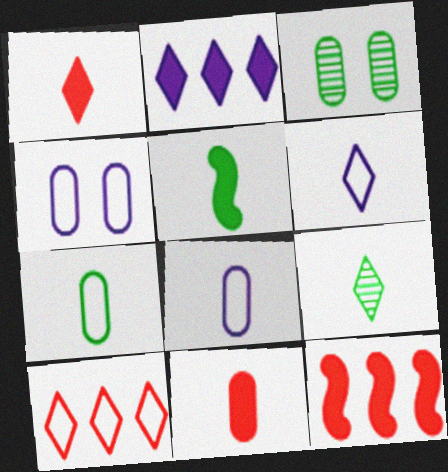[[1, 6, 9], 
[3, 6, 12], 
[4, 9, 12], 
[5, 7, 9]]